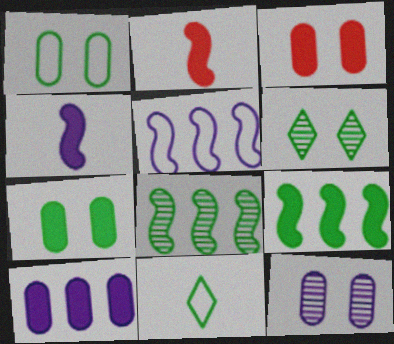[[1, 3, 12], 
[7, 8, 11]]